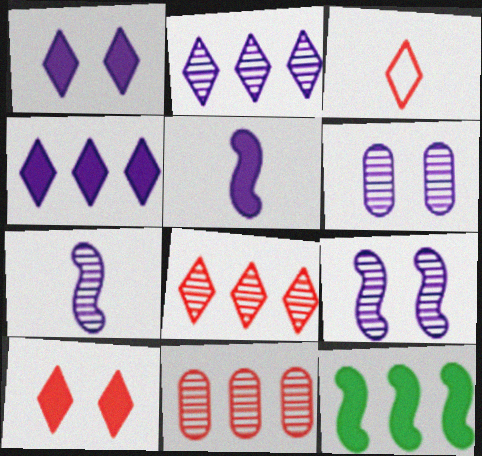[[2, 6, 7], 
[3, 6, 12], 
[3, 8, 10]]